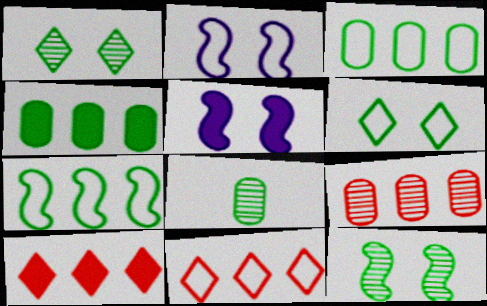[[2, 8, 10], 
[5, 8, 11]]